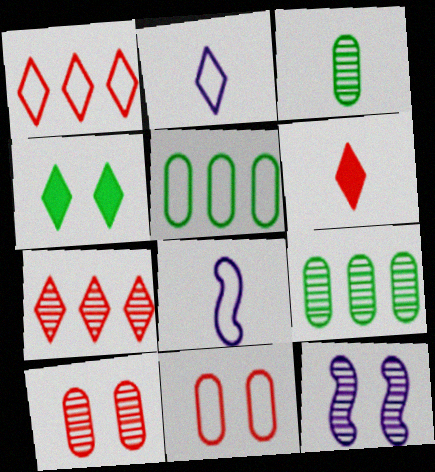[[2, 4, 7], 
[3, 6, 8], 
[3, 7, 12], 
[4, 11, 12], 
[5, 6, 12]]